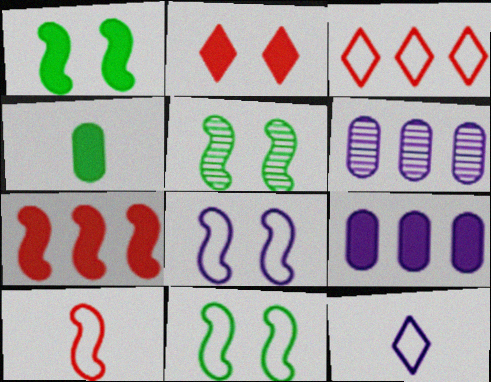[[1, 5, 11]]